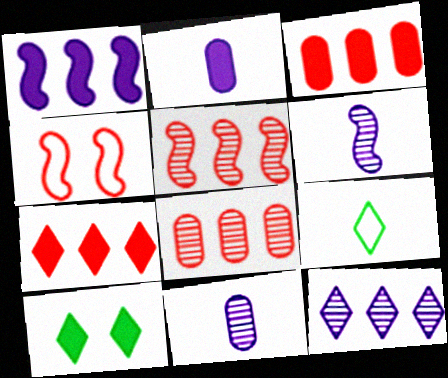[]